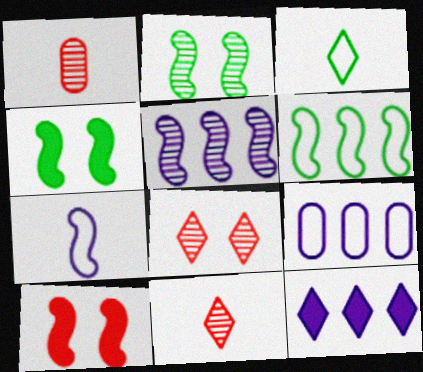[[3, 8, 12], 
[4, 9, 11], 
[5, 9, 12]]